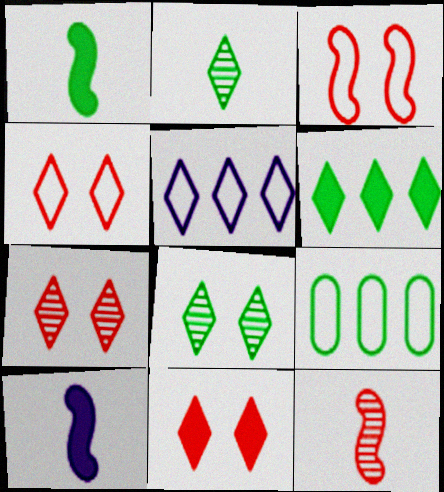[[1, 8, 9], 
[2, 5, 11], 
[4, 7, 11], 
[7, 9, 10]]